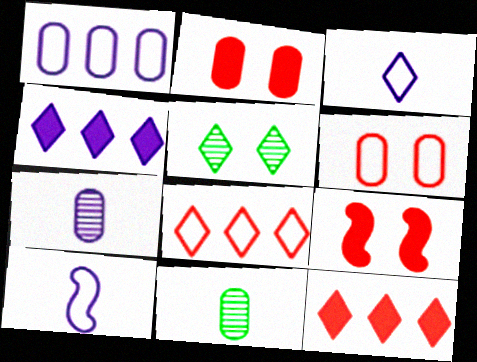[[1, 2, 11], 
[3, 5, 12]]